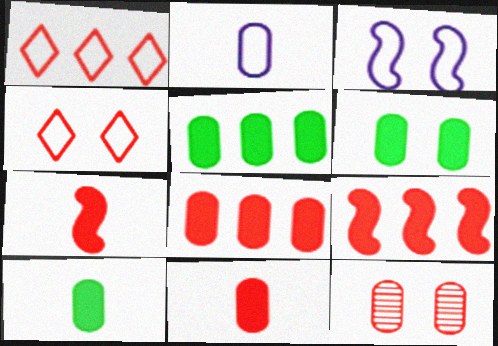[[1, 7, 12], 
[2, 5, 12], 
[5, 6, 10]]